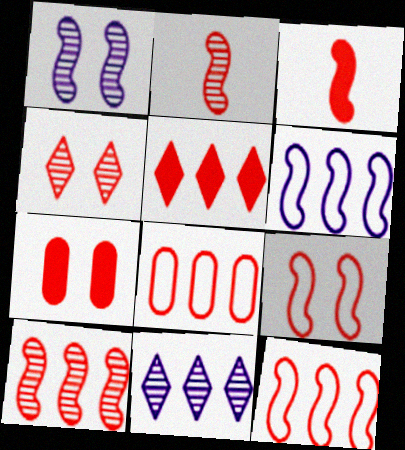[[3, 4, 8], 
[3, 5, 7], 
[3, 9, 10], 
[4, 7, 9], 
[5, 8, 10]]